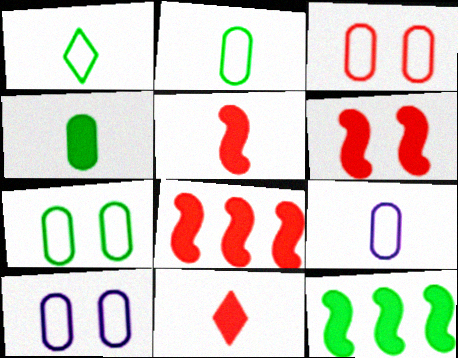[[3, 7, 10], 
[5, 6, 8]]